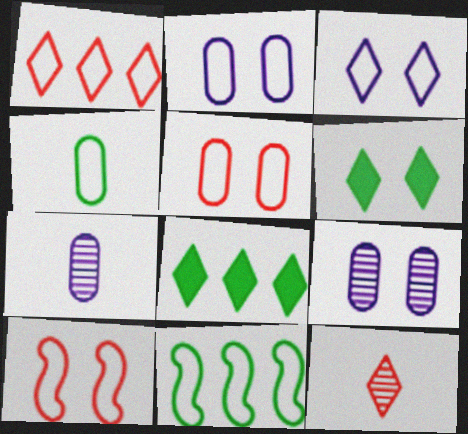[[3, 8, 12], 
[6, 9, 10], 
[7, 8, 10]]